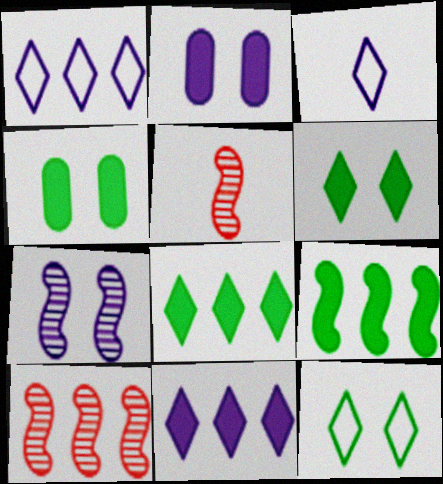[[1, 4, 5], 
[3, 4, 10]]